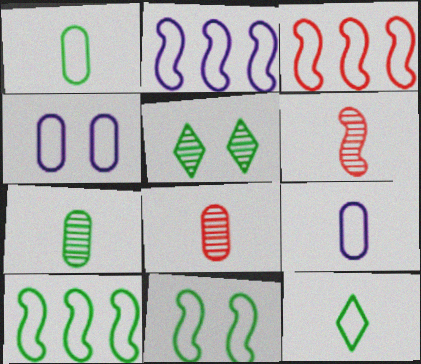[[2, 3, 10], 
[3, 4, 12]]